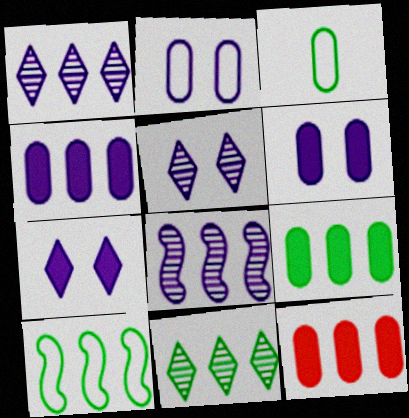[[1, 10, 12], 
[4, 9, 12], 
[9, 10, 11]]